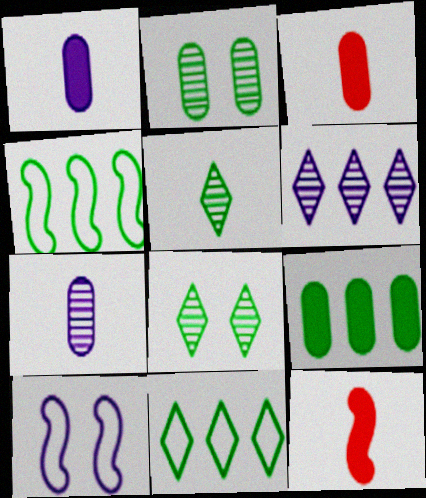[[1, 6, 10]]